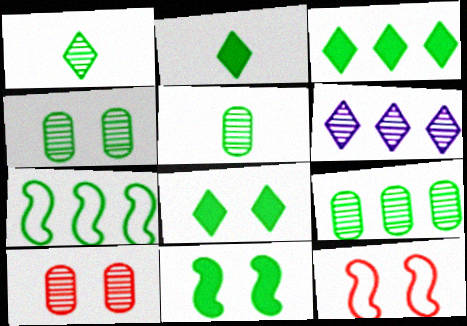[[2, 3, 8], 
[2, 4, 7], 
[3, 7, 9], 
[4, 5, 9], 
[5, 7, 8]]